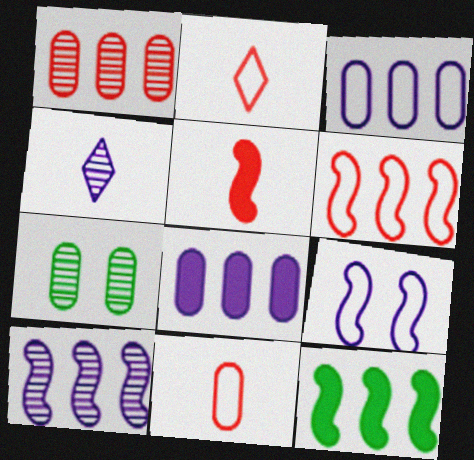[[4, 8, 9], 
[6, 10, 12], 
[7, 8, 11]]